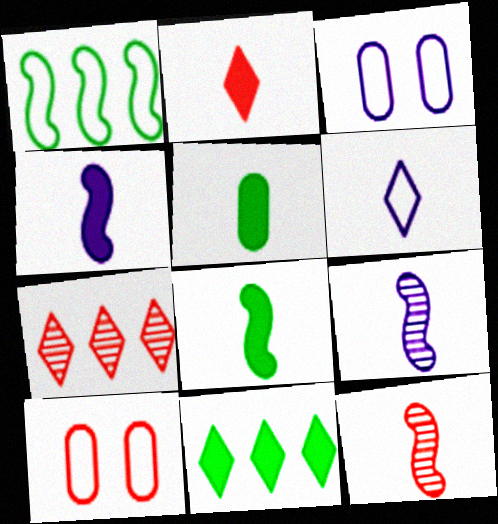[[1, 6, 10], 
[2, 4, 5], 
[3, 7, 8], 
[3, 11, 12], 
[5, 6, 12], 
[9, 10, 11]]